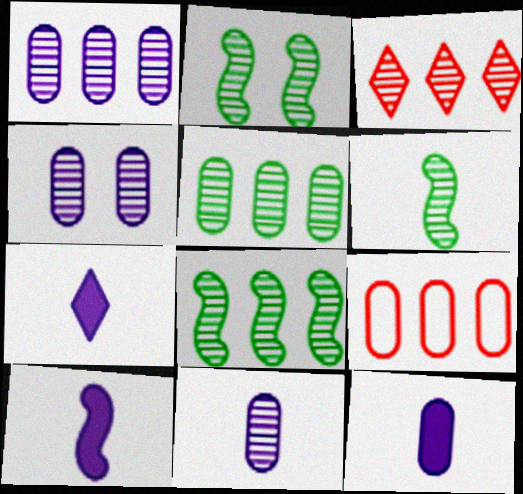[[1, 3, 8], 
[1, 4, 11], 
[2, 3, 11], 
[2, 6, 8], 
[2, 7, 9], 
[3, 4, 6], 
[7, 10, 12]]